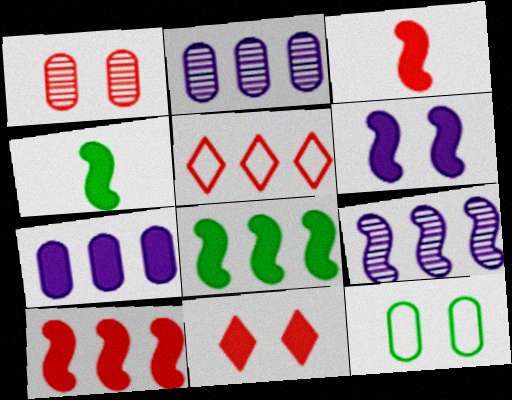[[1, 3, 5], 
[2, 5, 8], 
[3, 6, 8], 
[4, 6, 10], 
[4, 7, 11]]